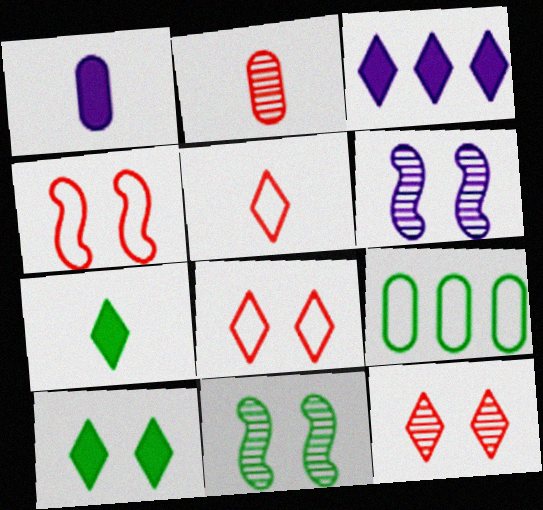[[7, 9, 11]]